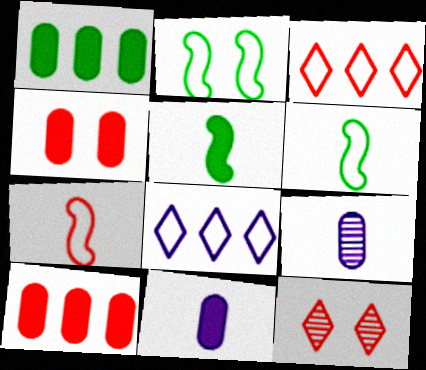[[1, 4, 11], 
[7, 10, 12]]